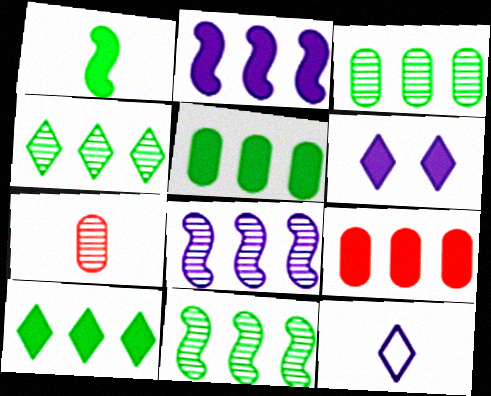[[1, 6, 9], 
[1, 7, 12], 
[2, 9, 10], 
[3, 4, 11]]